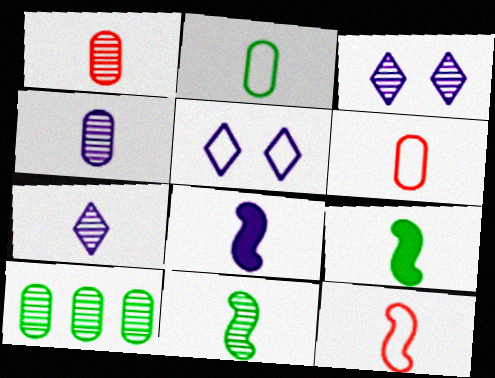[[1, 7, 11], 
[6, 7, 9], 
[8, 11, 12]]